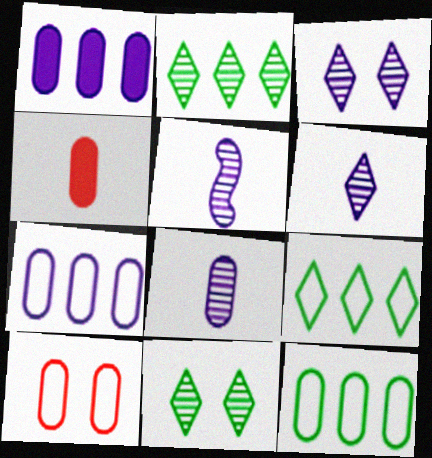[[5, 6, 8]]